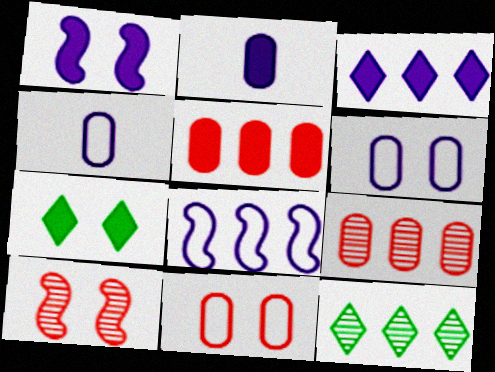[[1, 2, 3], 
[5, 8, 12], 
[6, 7, 10]]